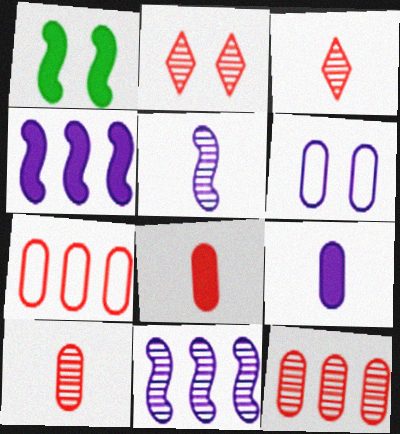[[1, 2, 6]]